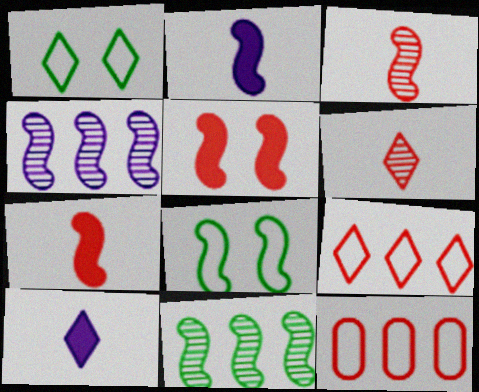[[4, 7, 8], 
[5, 6, 12]]